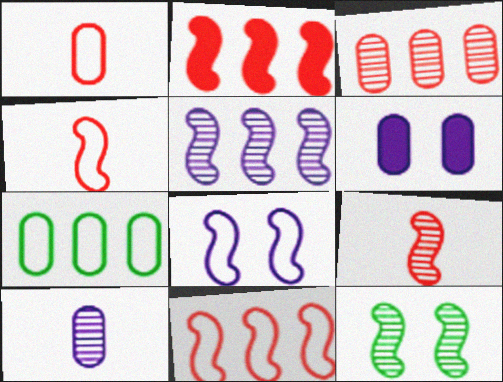[[5, 9, 12]]